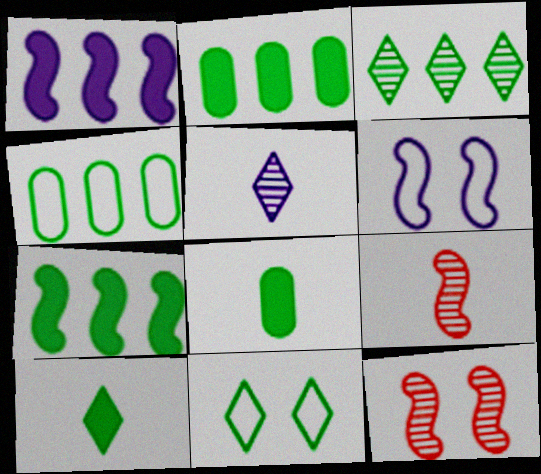[[3, 4, 7], 
[3, 10, 11], 
[6, 7, 9]]